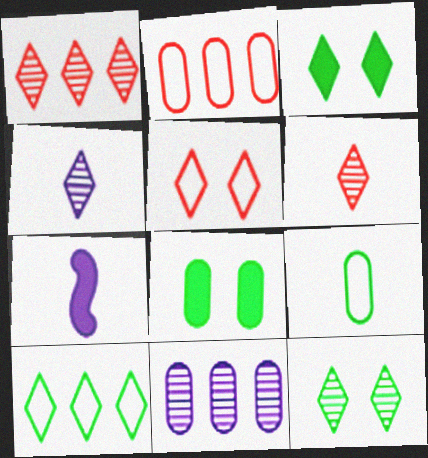[[1, 4, 12], 
[2, 7, 12], 
[6, 7, 9]]